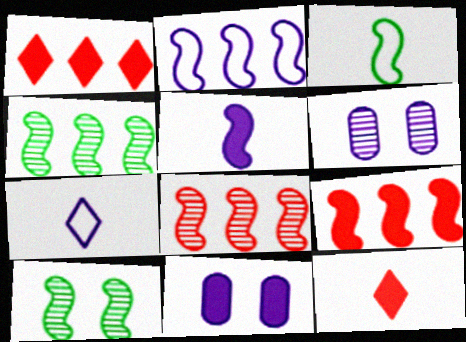[[1, 3, 6], 
[2, 4, 9]]